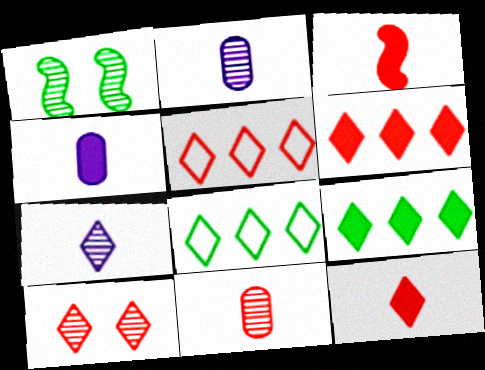[[1, 4, 5], 
[5, 10, 12]]